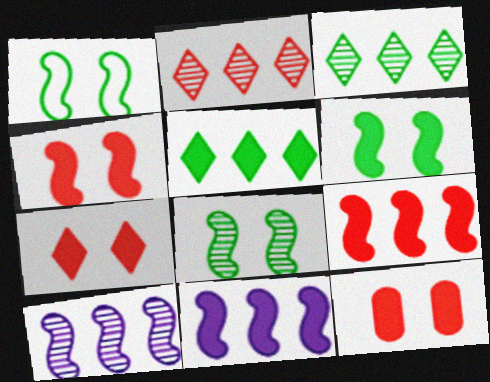[[1, 6, 8], 
[4, 7, 12]]